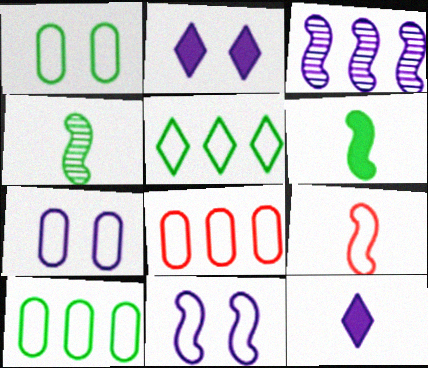[[2, 4, 8], 
[3, 7, 12], 
[5, 7, 9]]